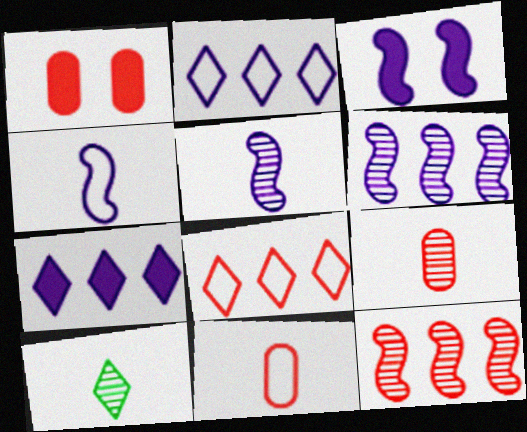[[3, 4, 6], 
[5, 9, 10]]